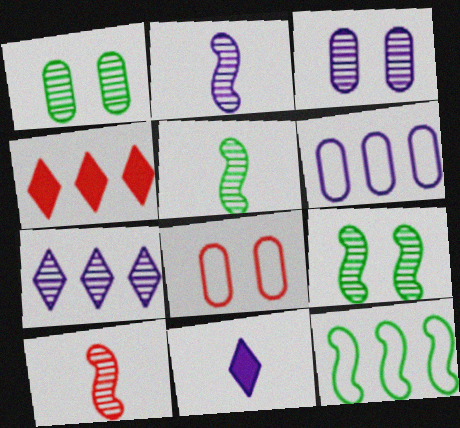[[1, 7, 10], 
[2, 3, 7], 
[2, 5, 10], 
[4, 8, 10]]